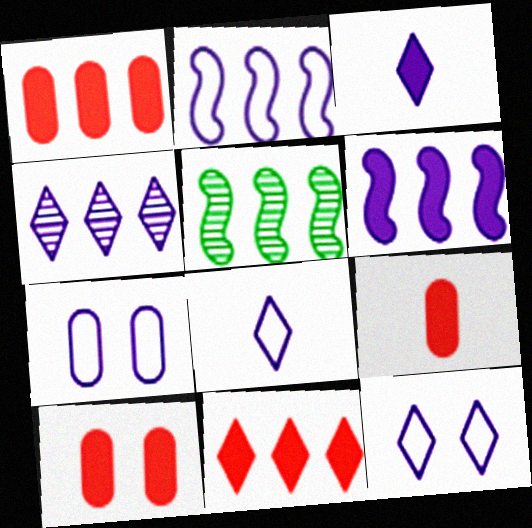[[1, 9, 10], 
[2, 7, 8], 
[3, 4, 12], 
[5, 8, 10], 
[5, 9, 12]]